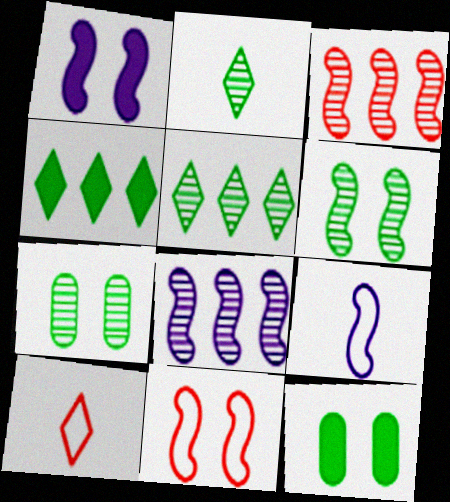[[1, 6, 11], 
[1, 8, 9], 
[8, 10, 12]]